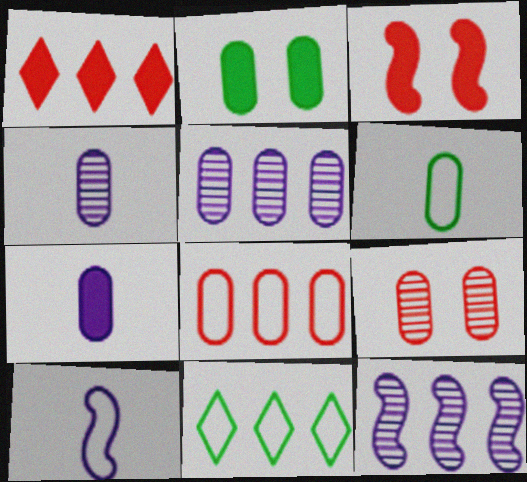[[2, 4, 8], 
[3, 4, 11]]